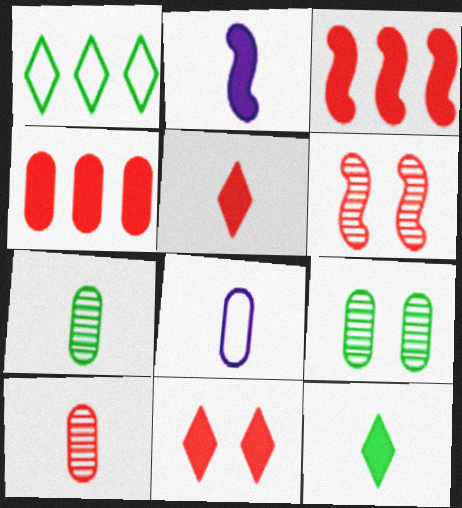[[4, 8, 9]]